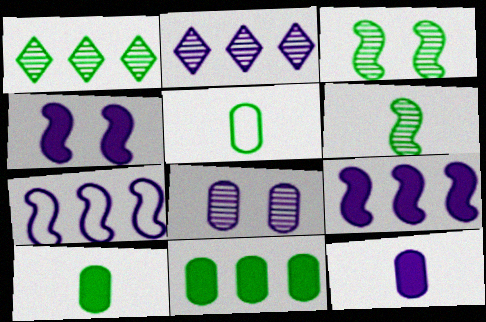[]